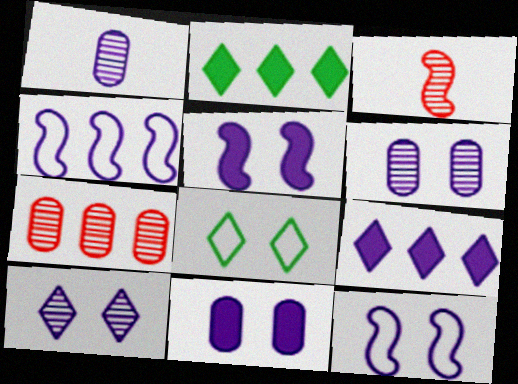[[1, 9, 12], 
[2, 4, 7], 
[10, 11, 12]]